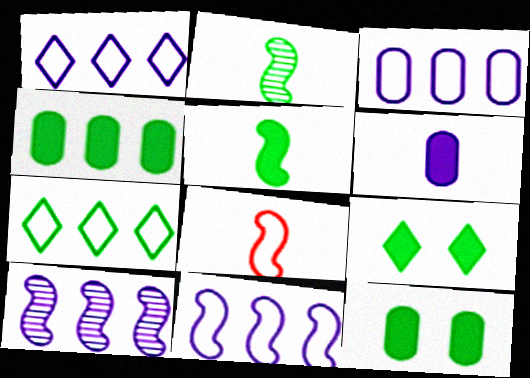[[1, 3, 11], 
[2, 7, 12], 
[4, 5, 9]]